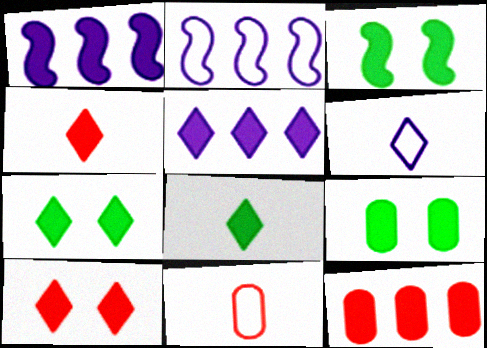[[1, 4, 9], 
[3, 7, 9], 
[4, 5, 7], 
[5, 8, 10]]